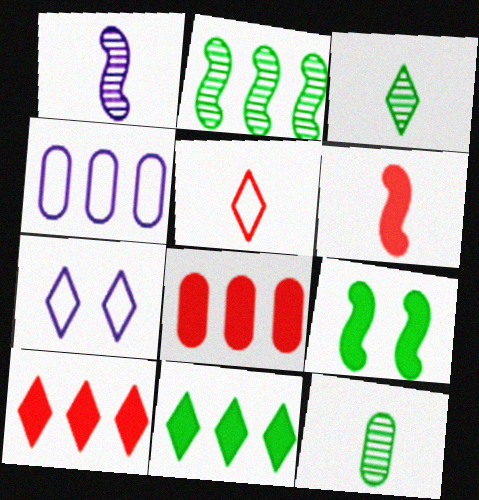[[2, 4, 10], 
[3, 7, 10]]